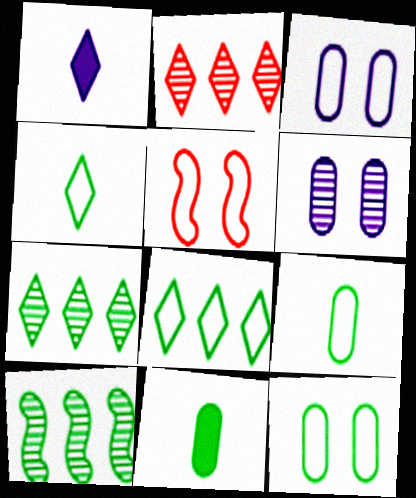[]